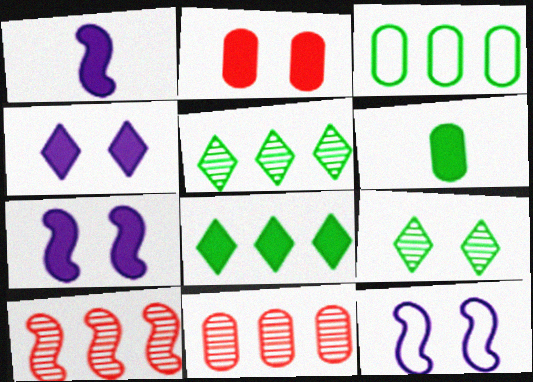[[1, 2, 8], 
[2, 9, 12]]